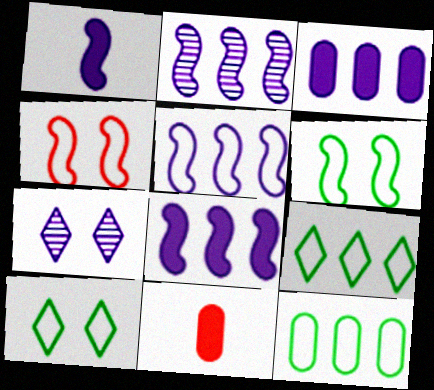[[2, 5, 8], 
[2, 10, 11]]